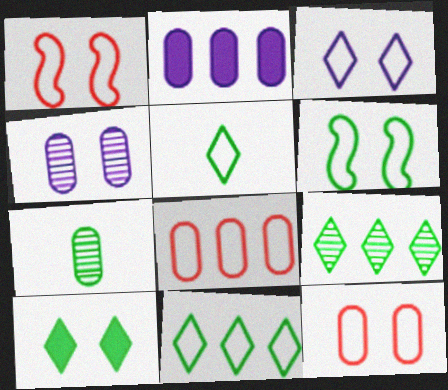[[1, 4, 10], 
[2, 7, 12], 
[3, 6, 12], 
[5, 9, 10]]